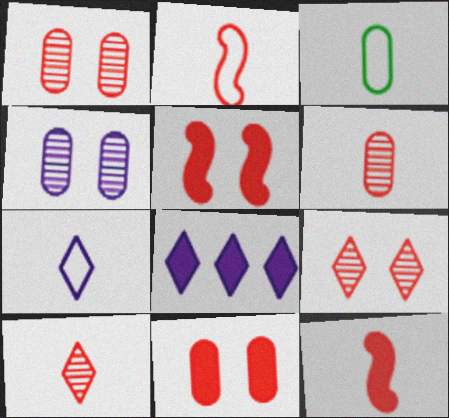[[2, 3, 7]]